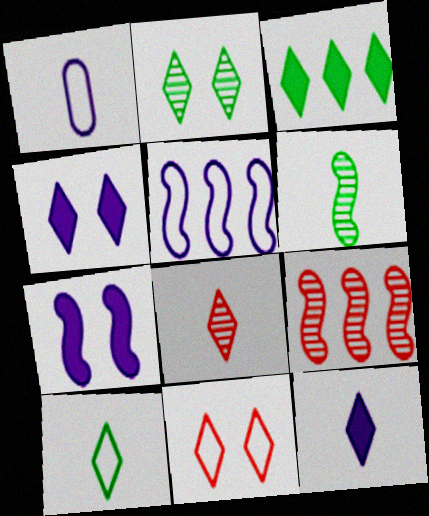[[2, 3, 10], 
[2, 4, 11], 
[8, 10, 12]]